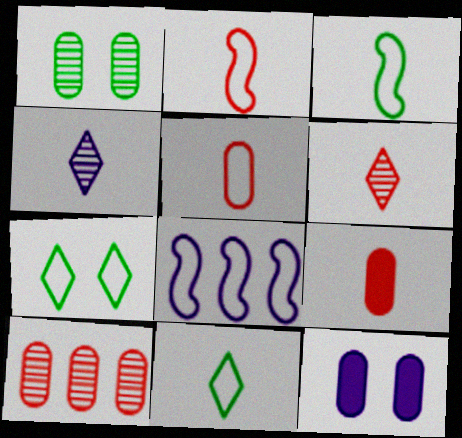[[2, 6, 9], 
[3, 4, 9], 
[4, 8, 12], 
[5, 7, 8]]